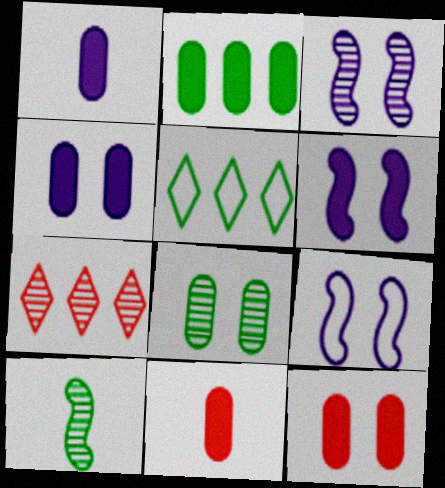[[1, 2, 12], 
[2, 4, 11], 
[3, 5, 11], 
[3, 6, 9]]